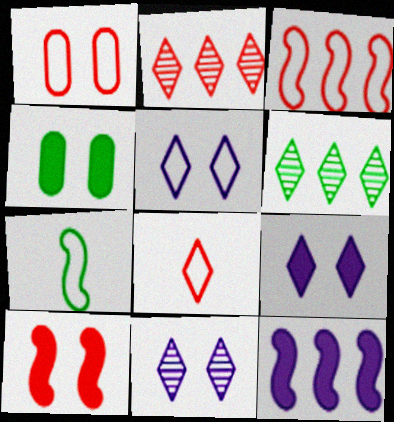[[1, 3, 8], 
[4, 6, 7], 
[4, 9, 10], 
[5, 9, 11], 
[6, 8, 9]]